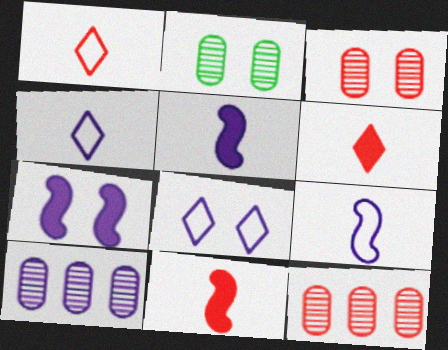[[4, 7, 10], 
[5, 8, 10]]